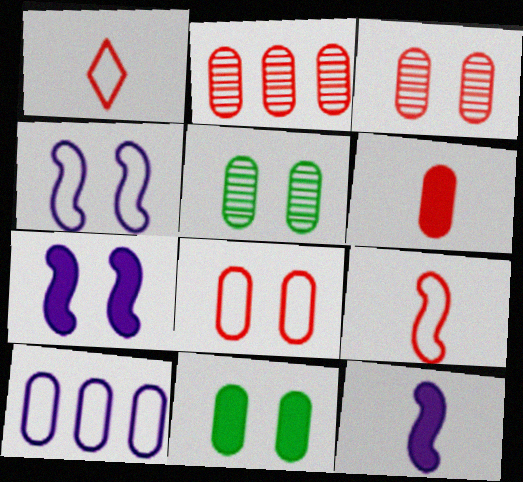[[2, 6, 8], 
[5, 6, 10]]